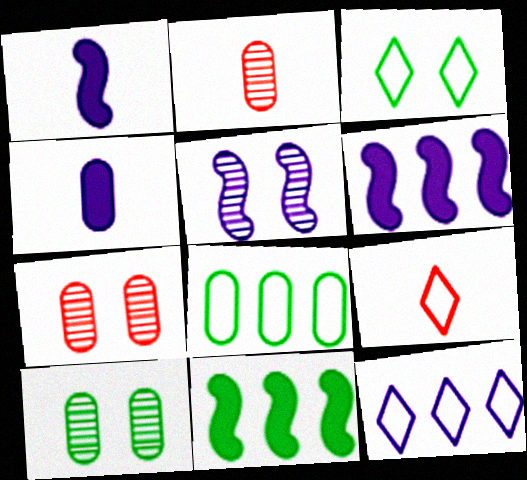[[2, 3, 6], 
[3, 9, 12], 
[4, 5, 12], 
[4, 7, 8], 
[6, 9, 10]]